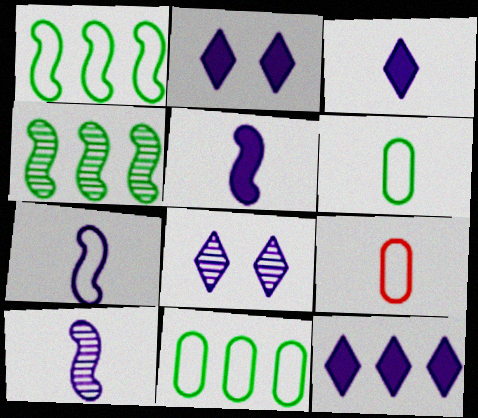[[2, 3, 12], 
[2, 4, 9], 
[5, 7, 10]]